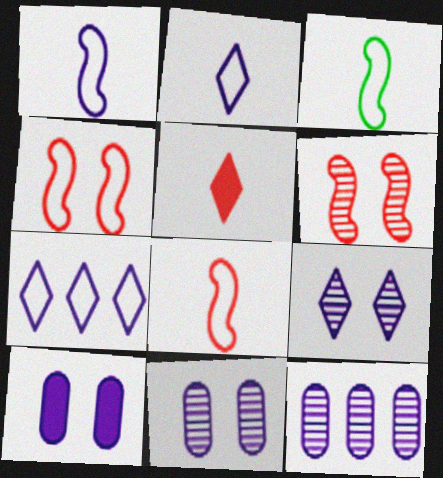[[1, 3, 8]]